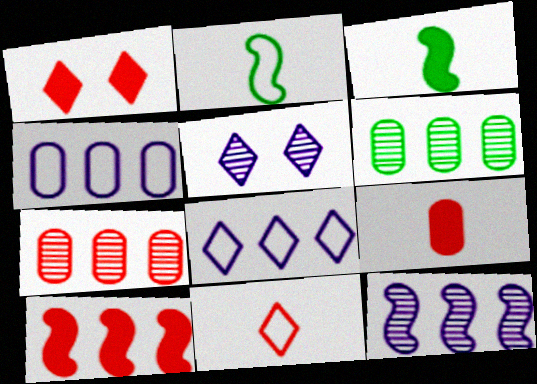[[1, 9, 10], 
[6, 8, 10]]